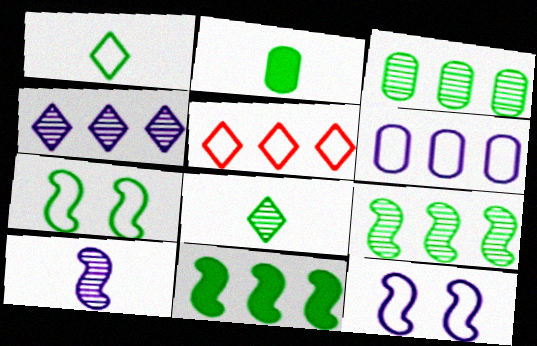[]